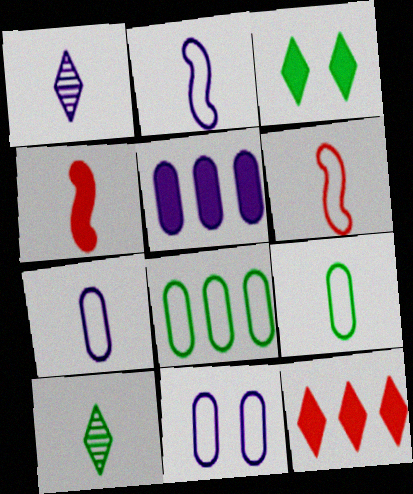[[1, 4, 9], 
[3, 4, 5], 
[4, 7, 10]]